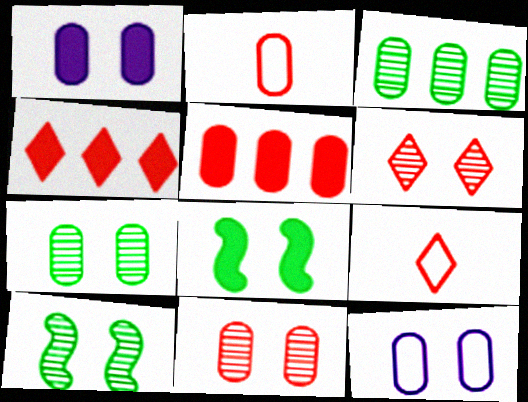[[1, 2, 3], 
[2, 5, 11], 
[4, 6, 9], 
[6, 8, 12]]